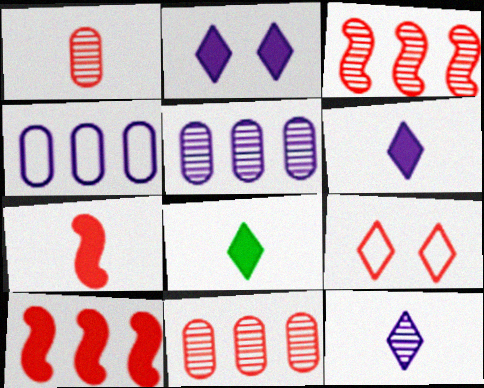[[1, 9, 10], 
[7, 9, 11]]